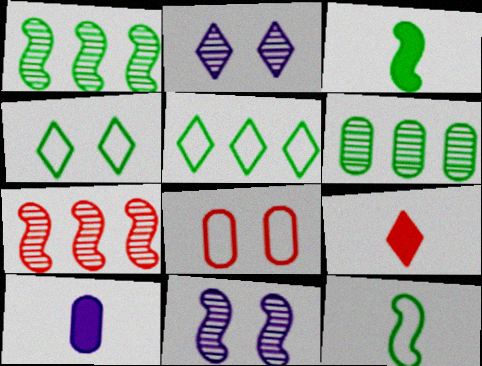[[2, 5, 9], 
[3, 4, 6], 
[3, 9, 10], 
[4, 7, 10], 
[6, 8, 10], 
[7, 8, 9]]